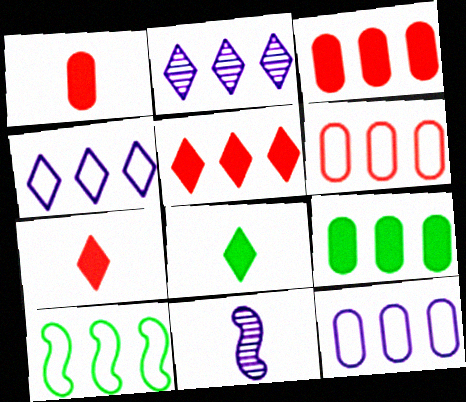[[2, 3, 10], 
[4, 6, 10]]